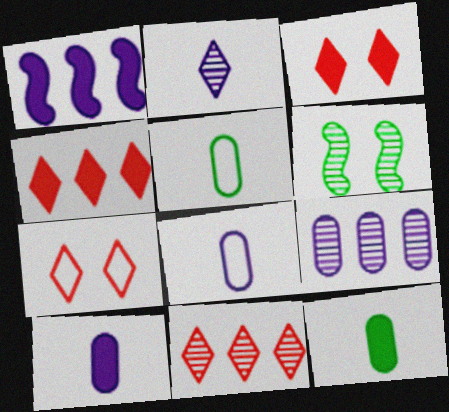[[1, 3, 12], 
[4, 6, 8]]